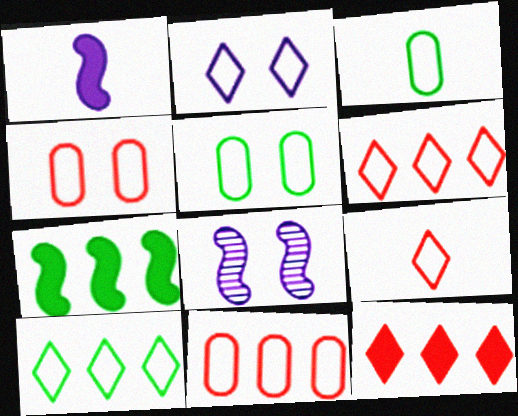[[2, 9, 10], 
[3, 8, 12]]